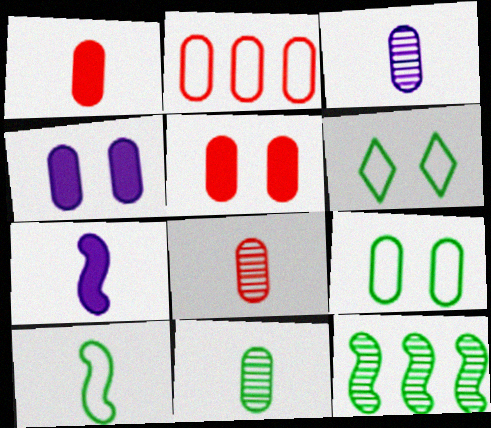[[2, 4, 11], 
[2, 5, 8], 
[3, 8, 11]]